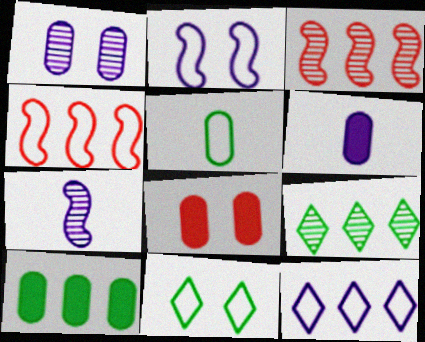[[3, 6, 11], 
[3, 10, 12], 
[6, 8, 10]]